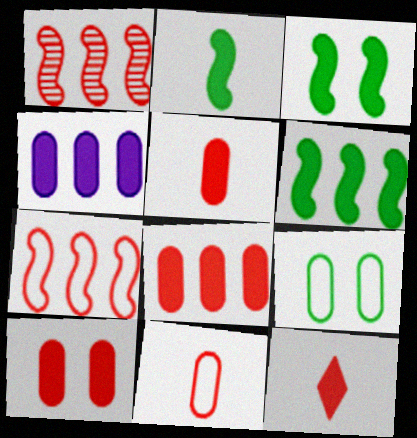[[2, 3, 6], 
[3, 4, 12], 
[5, 8, 10]]